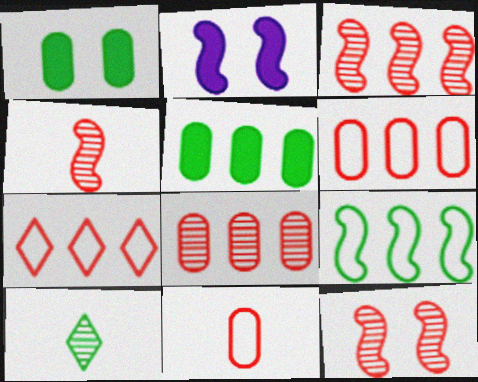[[1, 9, 10], 
[2, 4, 9], 
[2, 6, 10], 
[3, 4, 12]]